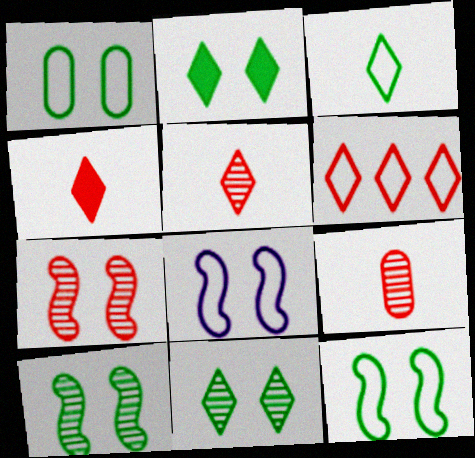[[1, 2, 10]]